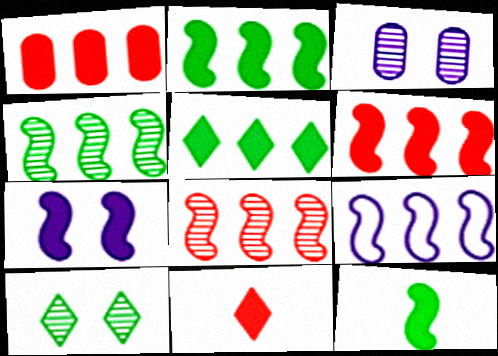[[2, 8, 9], 
[4, 6, 9], 
[6, 7, 12]]